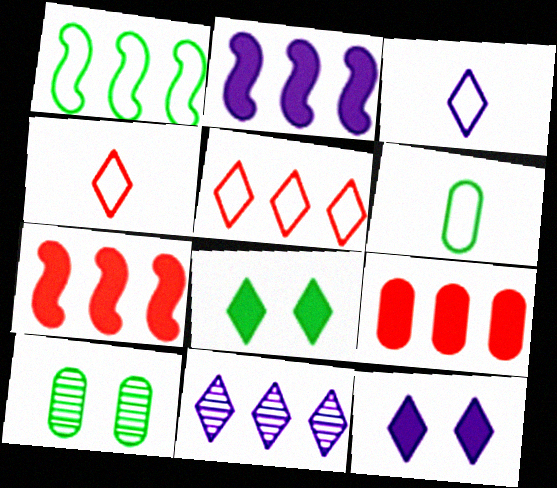[[1, 9, 11], 
[2, 4, 10], 
[3, 7, 10], 
[3, 11, 12], 
[4, 8, 11]]